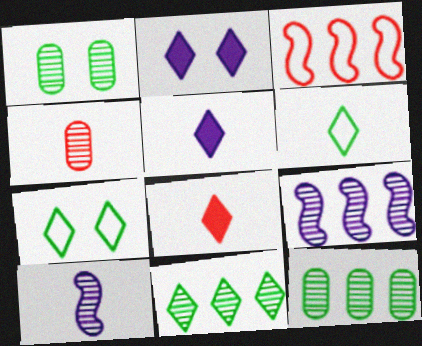[[1, 3, 5]]